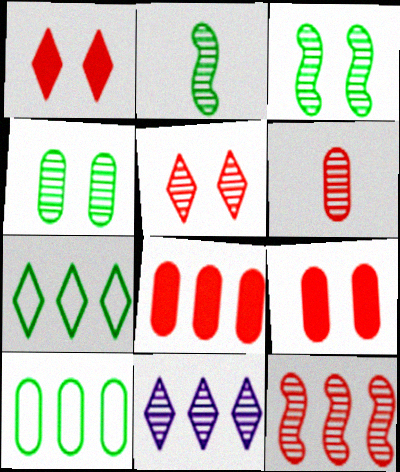[[3, 6, 11], 
[5, 6, 12]]